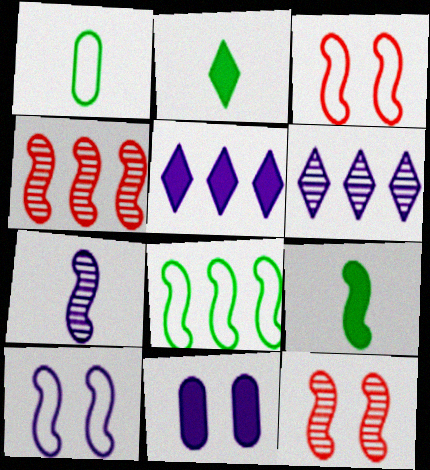[[1, 5, 12], 
[4, 9, 10]]